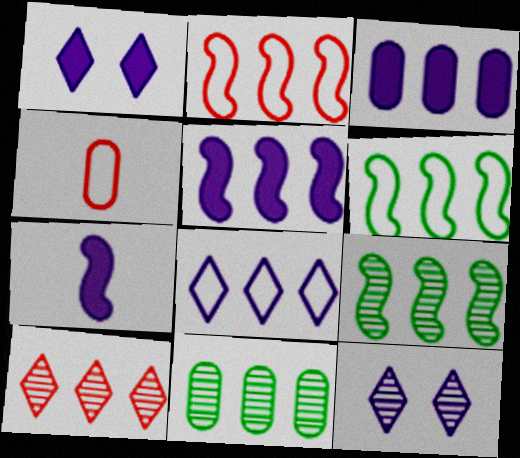[[1, 3, 7], 
[1, 4, 9], 
[2, 5, 9], 
[3, 6, 10]]